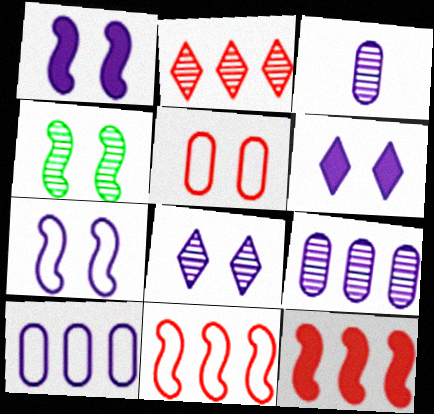[[2, 3, 4], 
[4, 5, 6]]